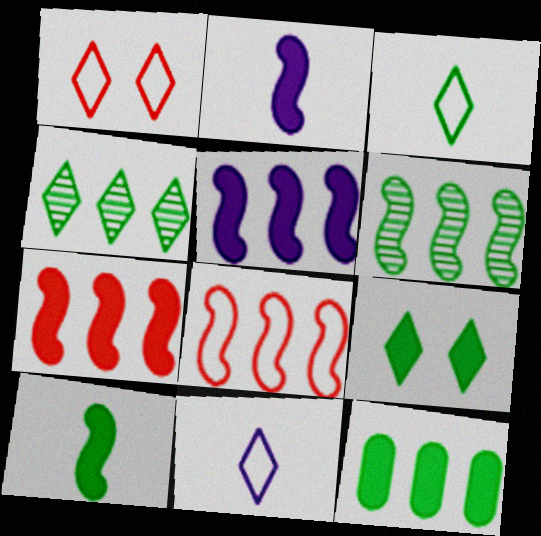[[3, 4, 9], 
[5, 6, 8], 
[9, 10, 12]]